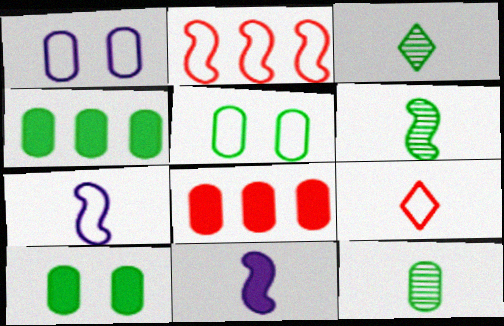[[1, 8, 12], 
[3, 6, 12], 
[4, 5, 12], 
[9, 11, 12]]